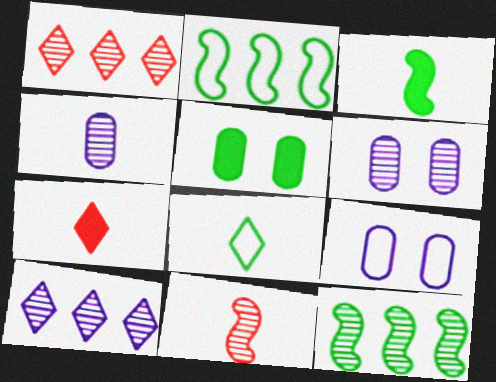[[1, 3, 9], 
[2, 6, 7], 
[5, 8, 12], 
[7, 9, 12]]